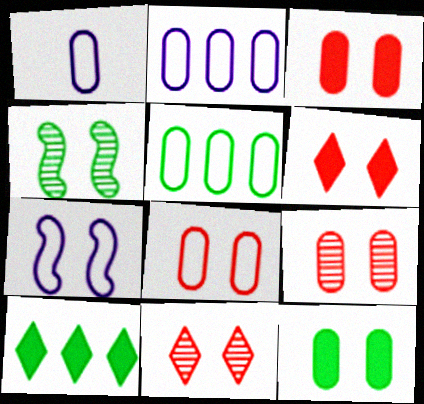[[1, 5, 8], 
[3, 8, 9], 
[7, 11, 12]]